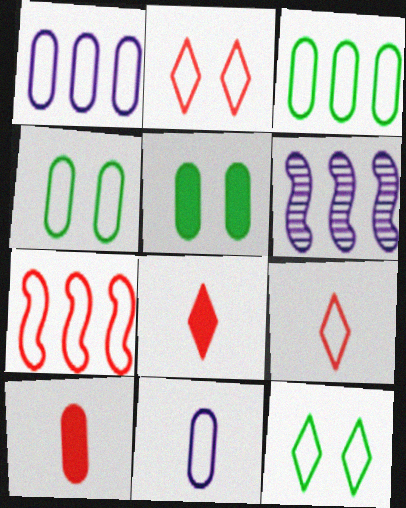[[4, 6, 8], 
[5, 6, 9], 
[6, 10, 12], 
[7, 11, 12]]